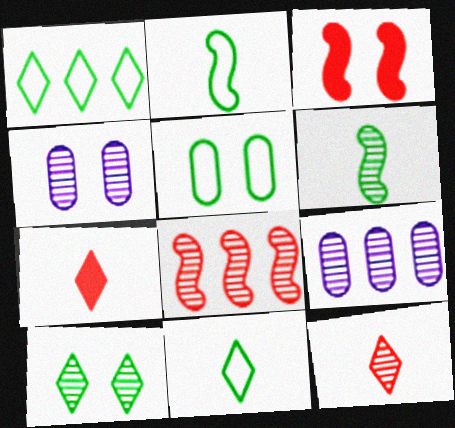[[1, 2, 5], 
[3, 9, 11]]